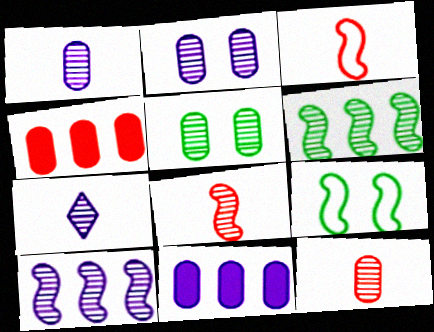[[2, 7, 10], 
[4, 7, 9]]